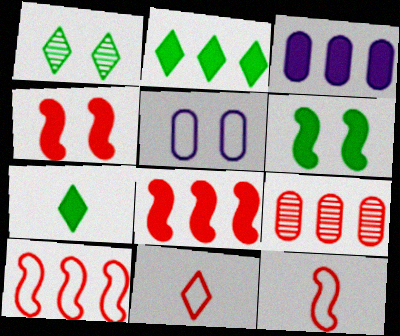[[1, 3, 12], 
[1, 4, 5], 
[2, 3, 8], 
[3, 4, 7], 
[4, 9, 11]]